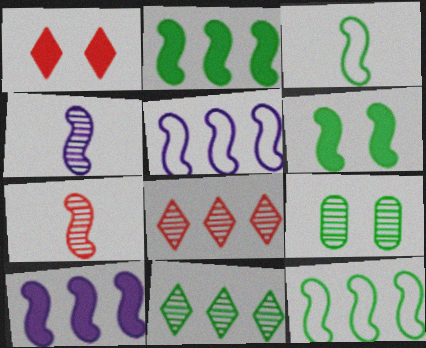[[4, 8, 9], 
[5, 6, 7]]